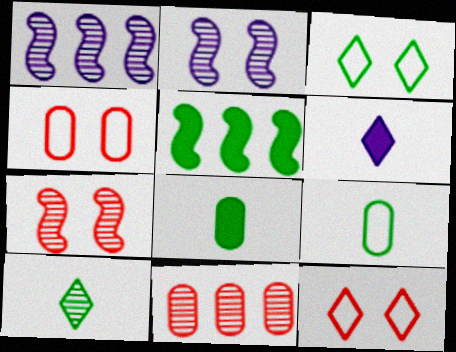[[1, 8, 12], 
[2, 10, 11]]